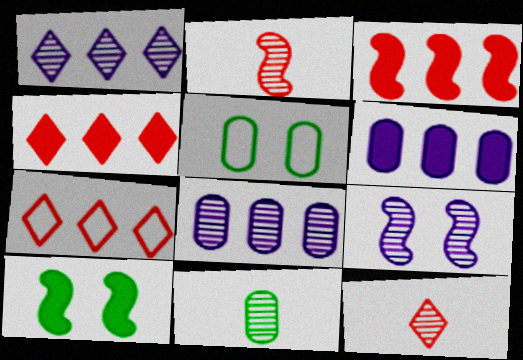[]